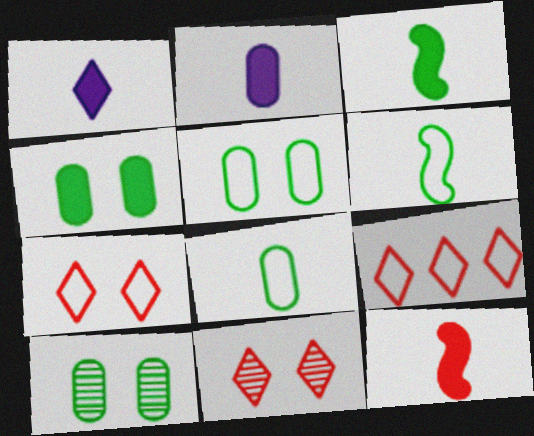[[4, 5, 10]]